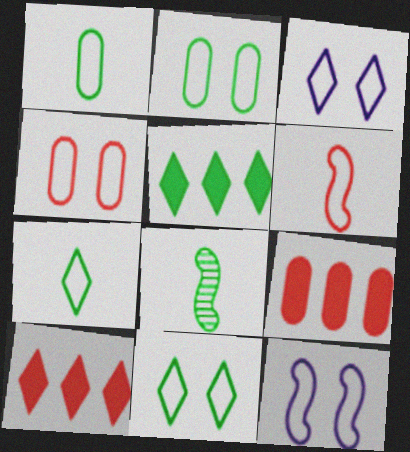[[2, 5, 8], 
[3, 8, 9], 
[4, 11, 12]]